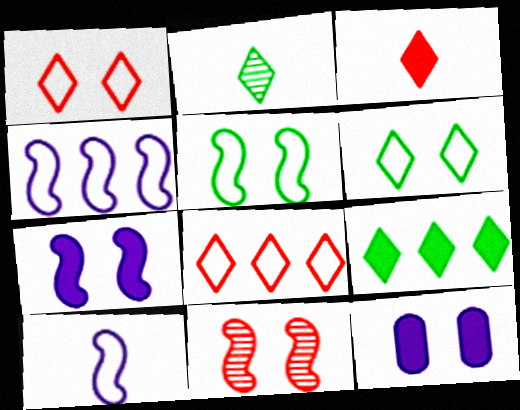[[2, 6, 9], 
[5, 7, 11], 
[6, 11, 12]]